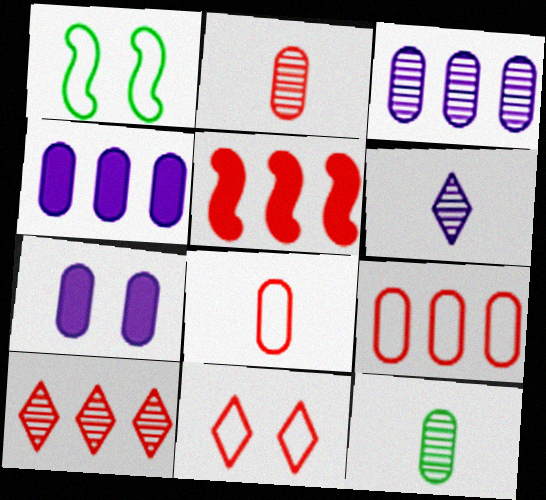[[2, 5, 11], 
[5, 9, 10], 
[7, 9, 12]]